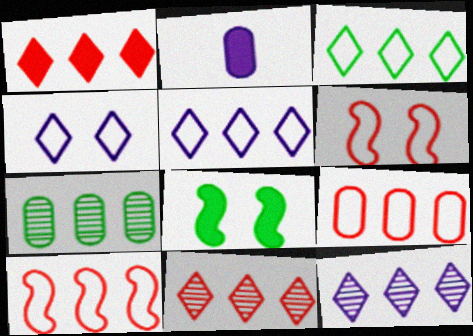[[1, 2, 8], 
[1, 3, 12]]